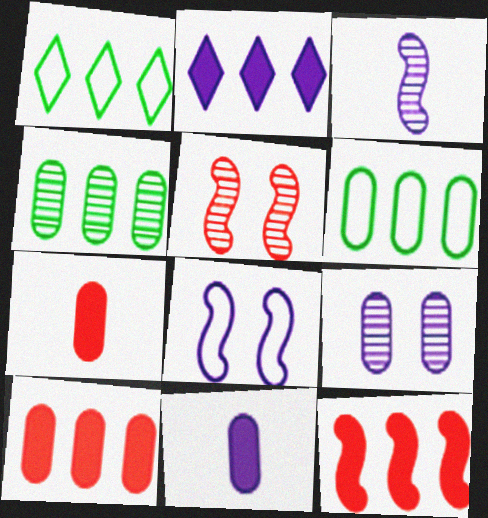[[1, 5, 11], 
[6, 7, 9]]